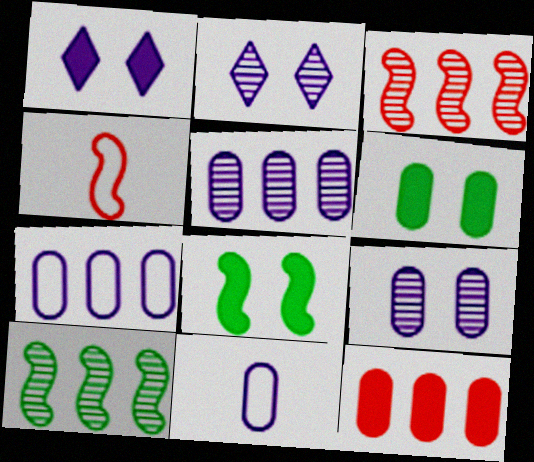[]